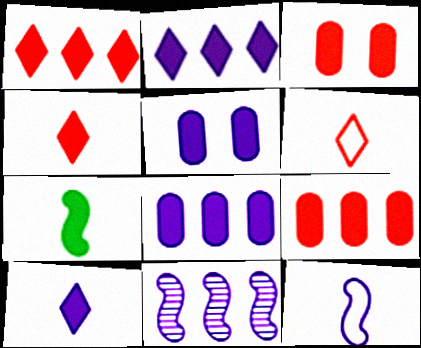[[1, 5, 7], 
[2, 3, 7]]